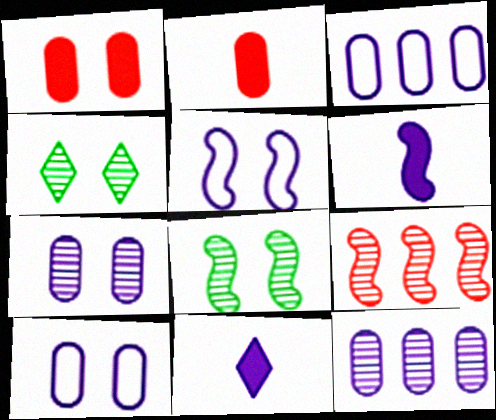[[1, 4, 5], 
[5, 11, 12]]